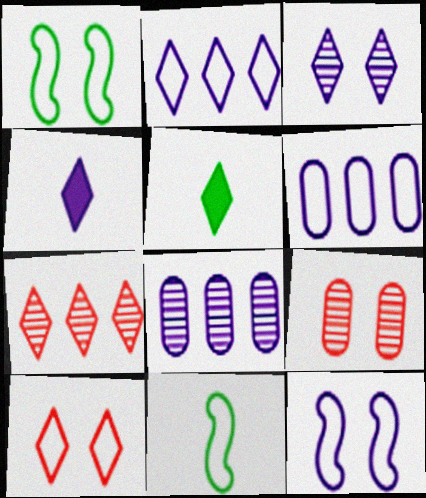[[2, 3, 4], 
[4, 8, 12], 
[6, 10, 11]]